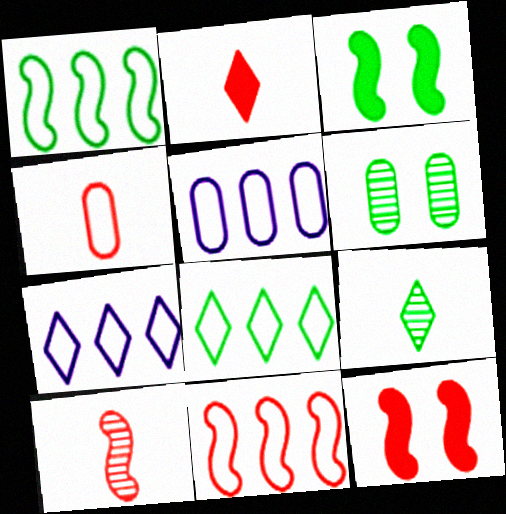[[2, 4, 10], 
[5, 8, 11], 
[5, 9, 12], 
[10, 11, 12]]